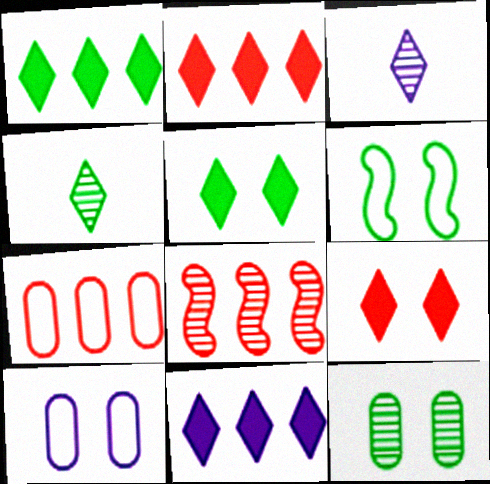[[1, 2, 11], 
[2, 7, 8], 
[3, 8, 12], 
[5, 6, 12]]